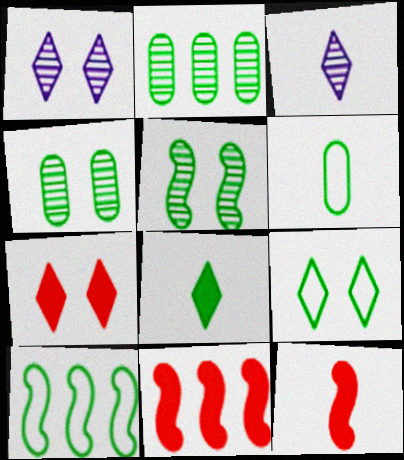[[1, 6, 11], 
[1, 7, 9], 
[3, 6, 12], 
[4, 8, 10], 
[6, 9, 10]]